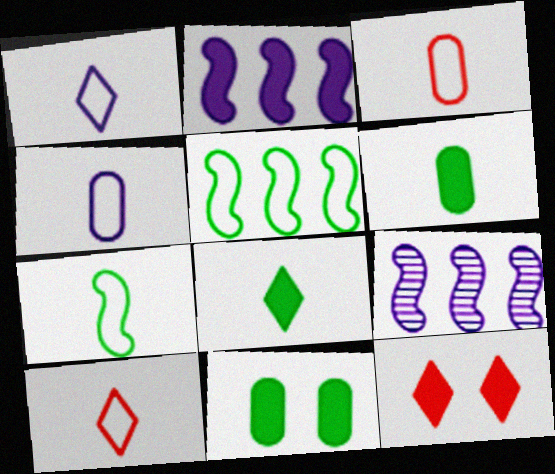[[1, 3, 7], 
[2, 6, 12], 
[4, 7, 10], 
[9, 10, 11]]